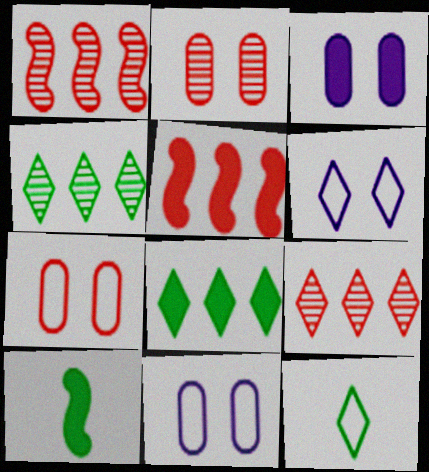[[1, 3, 12], 
[9, 10, 11]]